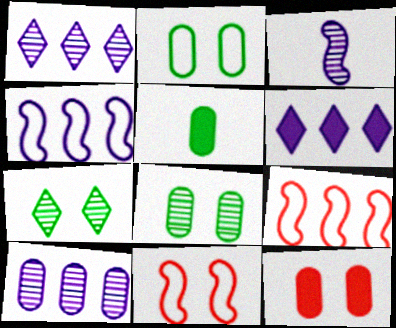[[1, 5, 11], 
[4, 6, 10]]